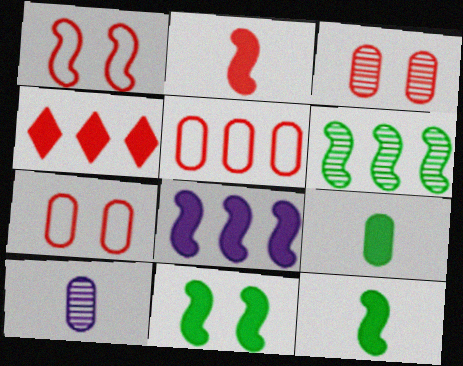[[2, 8, 11]]